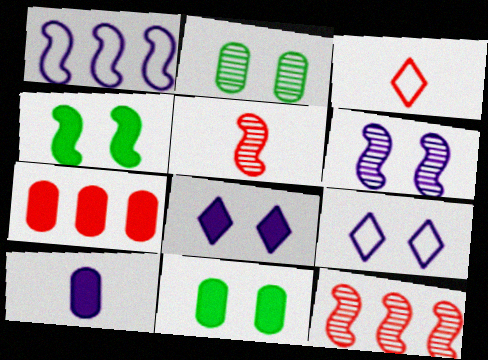[[1, 4, 5], 
[7, 10, 11]]